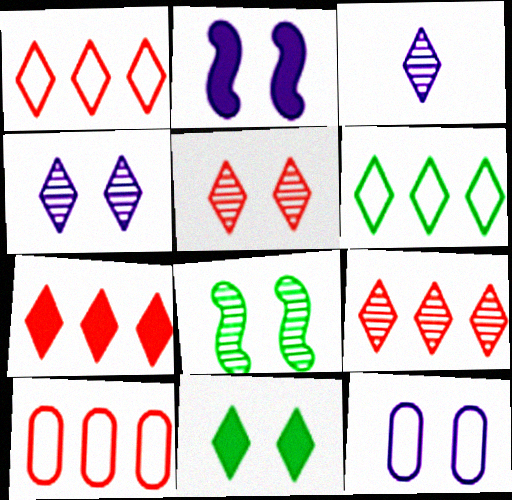[[1, 3, 11], 
[1, 7, 9], 
[2, 4, 12]]